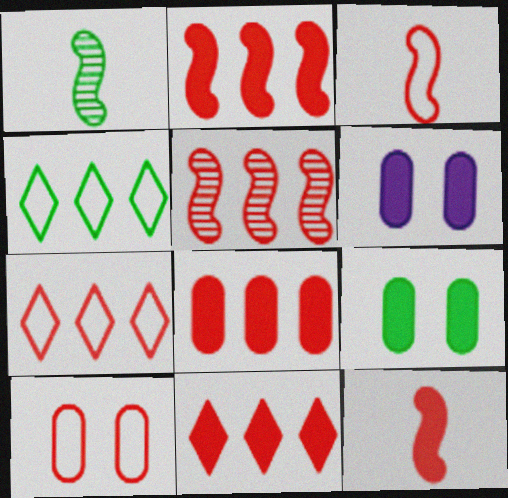[[1, 4, 9], 
[1, 6, 7], 
[2, 8, 11], 
[3, 7, 10], 
[5, 7, 8]]